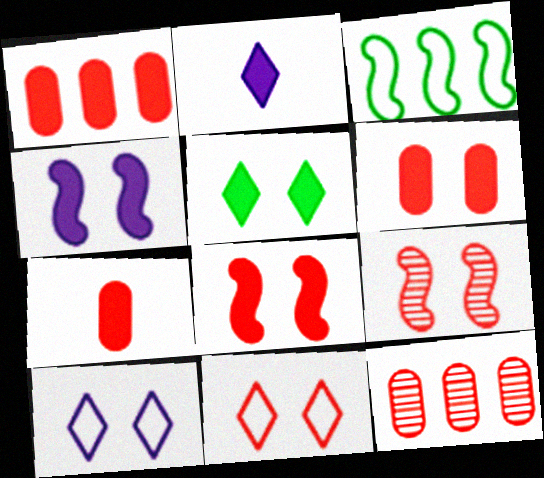[[1, 6, 7], 
[4, 5, 6], 
[6, 9, 11]]